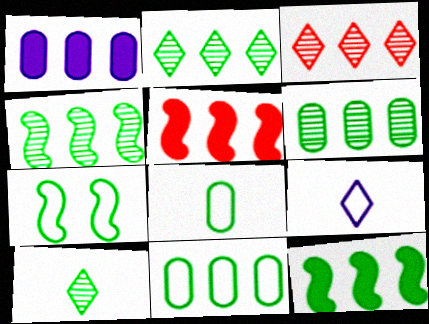[[2, 4, 6], 
[2, 11, 12]]